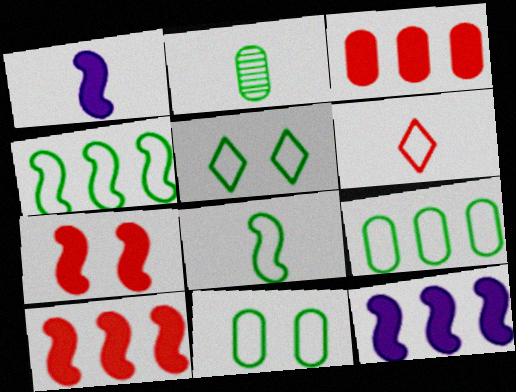[[1, 2, 6], 
[5, 8, 9]]